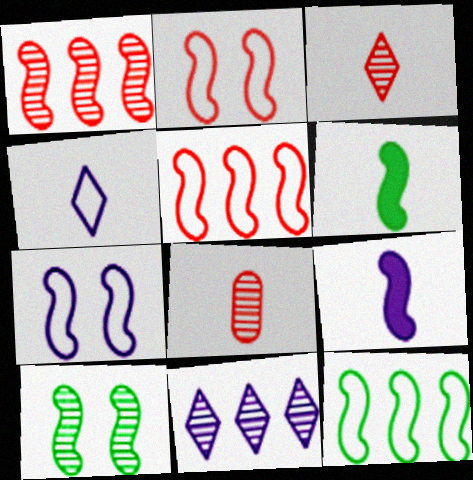[[1, 6, 7], 
[4, 6, 8], 
[5, 9, 10], 
[6, 10, 12], 
[8, 10, 11]]